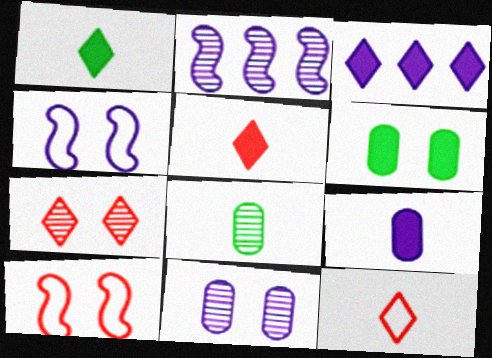[[2, 6, 12], 
[2, 7, 8], 
[3, 8, 10], 
[4, 6, 7]]